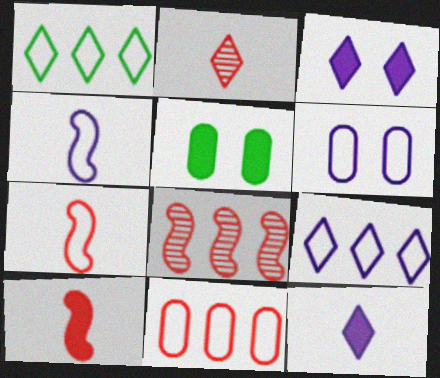[[1, 2, 3], 
[1, 6, 7], 
[4, 6, 9]]